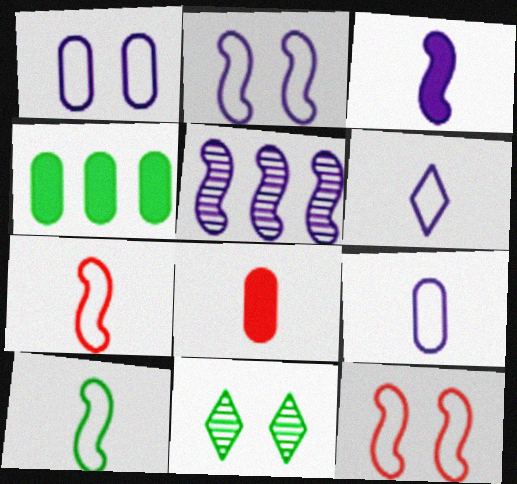[[2, 3, 5], 
[4, 10, 11]]